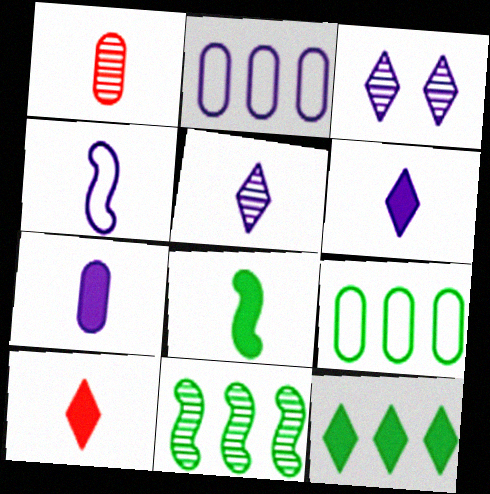[[1, 3, 11], 
[4, 5, 7], 
[7, 8, 10], 
[9, 11, 12]]